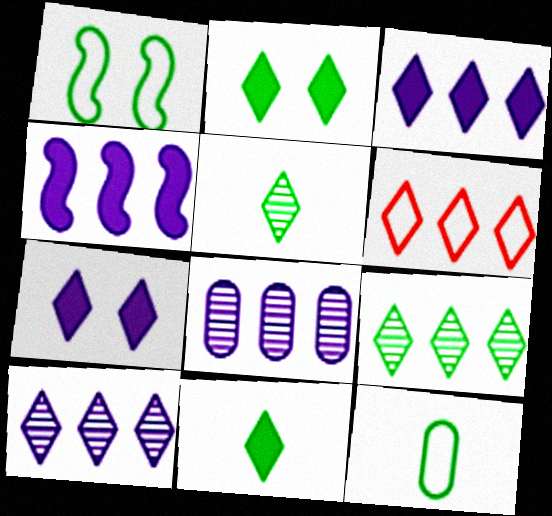[[3, 6, 9], 
[5, 6, 7]]